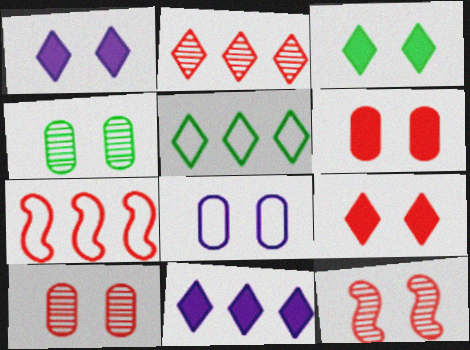[[1, 3, 9], 
[2, 5, 11], 
[3, 8, 12], 
[4, 6, 8]]